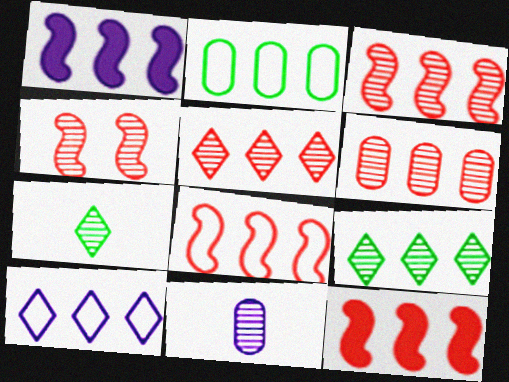[[1, 2, 5], 
[2, 8, 10], 
[3, 5, 6], 
[3, 8, 12], 
[4, 9, 11]]